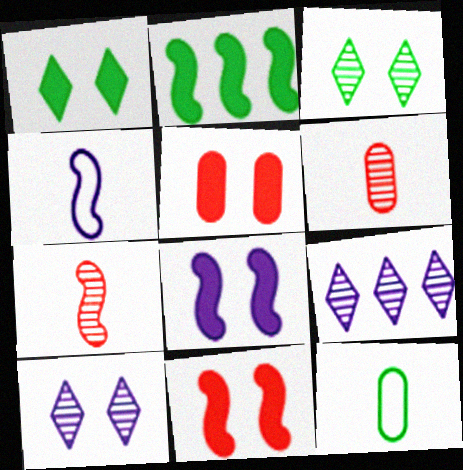[[1, 5, 8], 
[2, 3, 12], 
[9, 11, 12]]